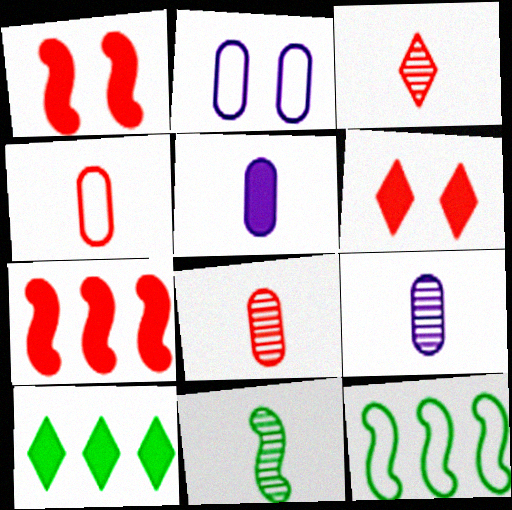[[1, 5, 10], 
[3, 9, 11], 
[6, 9, 12]]